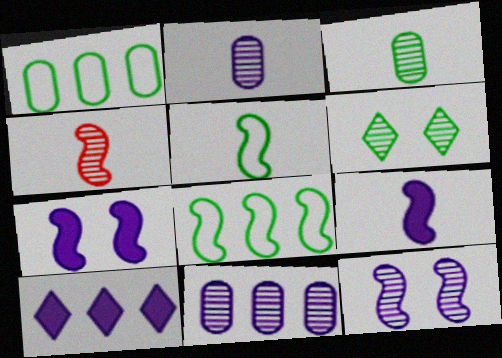[[4, 5, 9], 
[4, 6, 11], 
[4, 7, 8]]